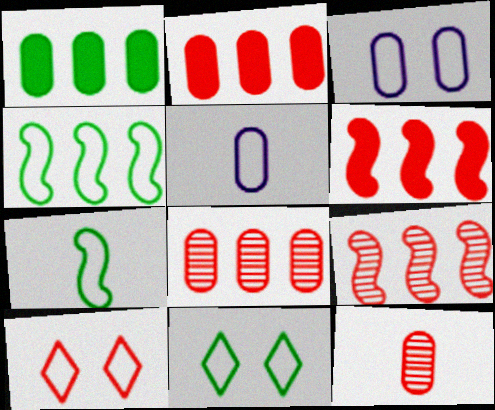[[1, 3, 12], 
[4, 5, 10], 
[6, 10, 12]]